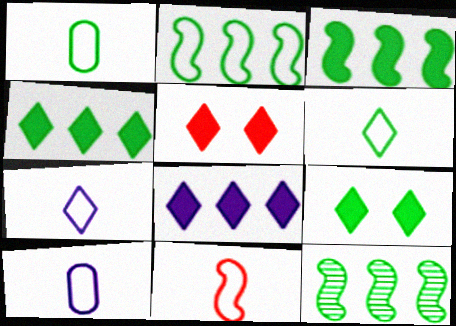[[1, 7, 11], 
[1, 9, 12], 
[2, 3, 12], 
[5, 10, 12], 
[6, 10, 11]]